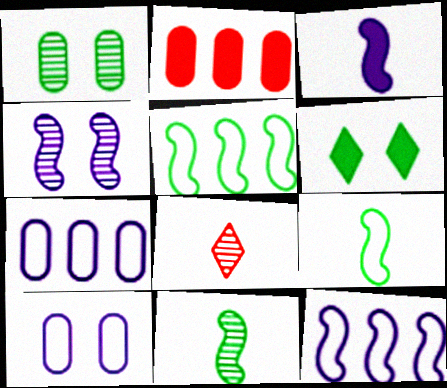[[2, 3, 6], 
[3, 4, 12]]